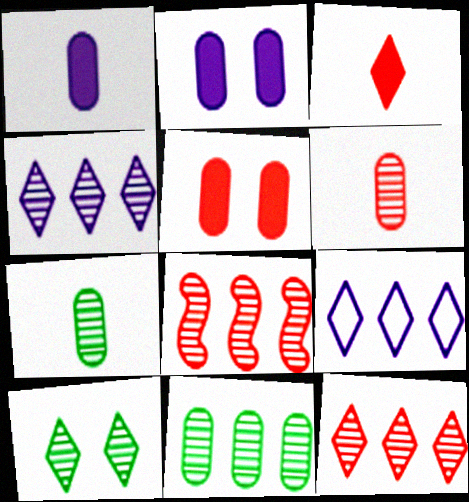[[3, 9, 10], 
[4, 8, 11]]